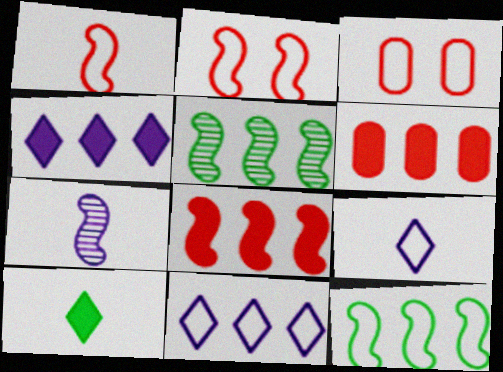[[3, 9, 12], 
[5, 6, 11]]